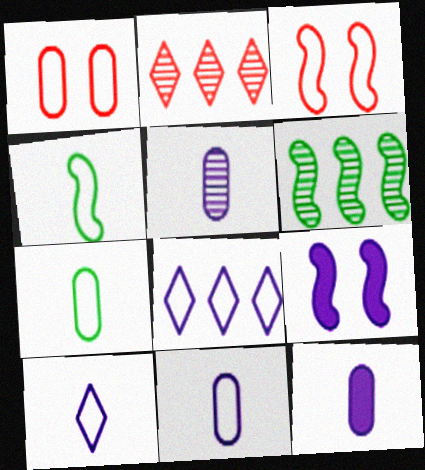[[1, 4, 8], 
[2, 7, 9], 
[3, 7, 8], 
[5, 8, 9], 
[5, 11, 12]]